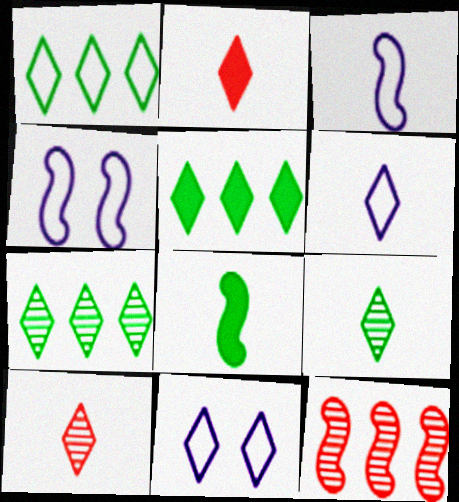[[1, 5, 7], 
[2, 6, 9], 
[2, 7, 11], 
[4, 8, 12], 
[5, 10, 11]]